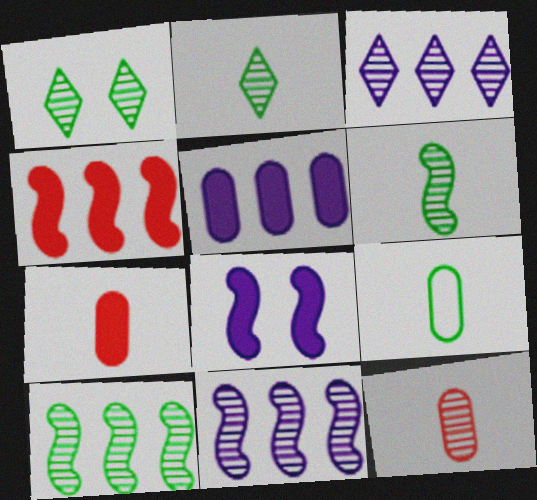[[1, 11, 12]]